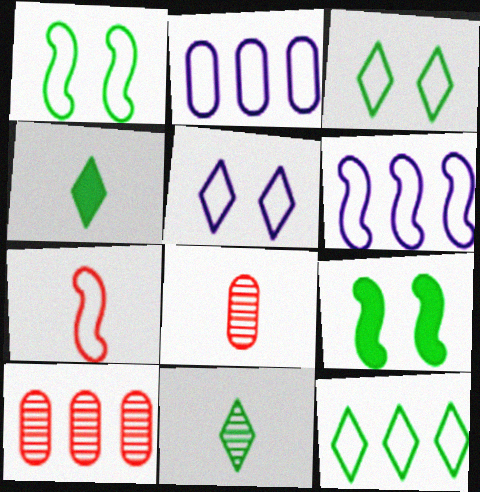[[1, 6, 7], 
[2, 3, 7]]